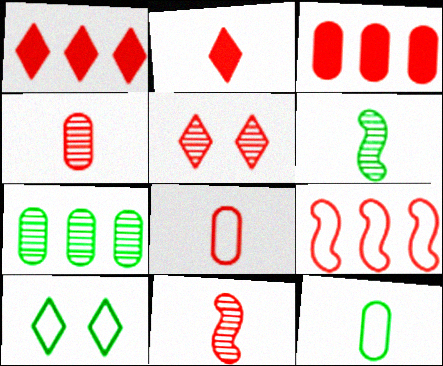[[2, 8, 11]]